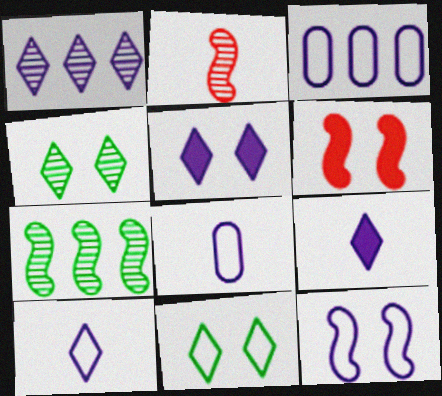[[1, 5, 10], 
[3, 10, 12]]